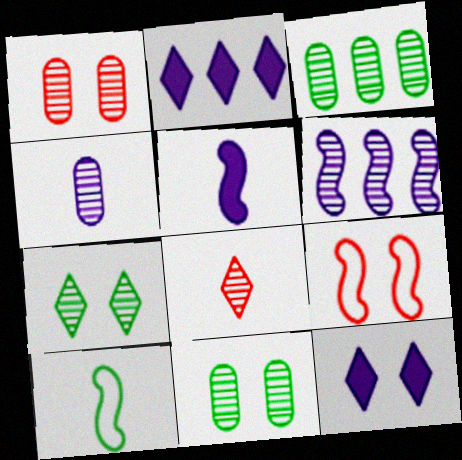[[1, 2, 10], 
[1, 3, 4], 
[6, 8, 11], 
[9, 11, 12]]